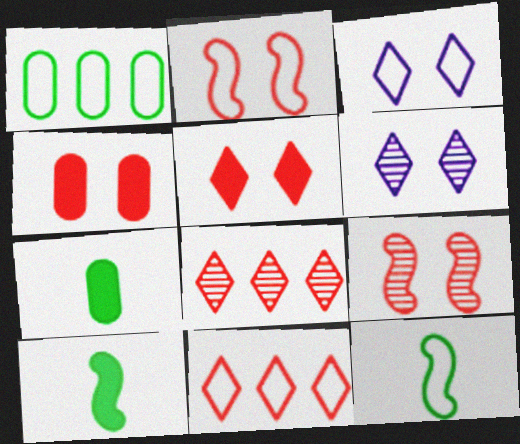[]